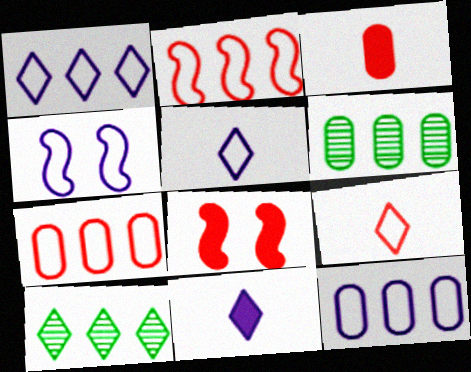[[3, 4, 10], 
[4, 5, 12], 
[5, 6, 8]]